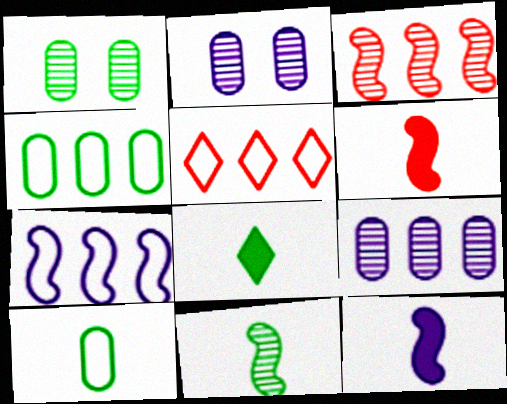[[1, 5, 12], 
[4, 5, 7], 
[8, 10, 11]]